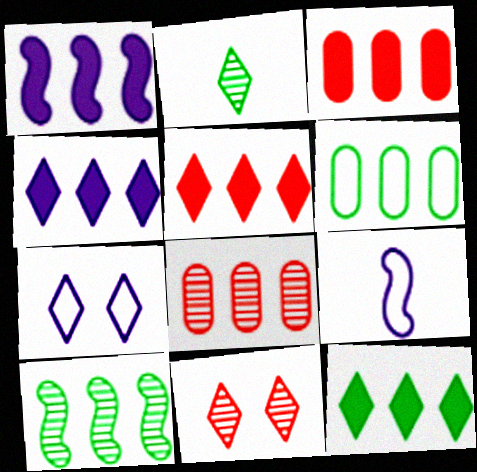[[1, 3, 12], 
[2, 5, 7], 
[4, 5, 12], 
[6, 10, 12]]